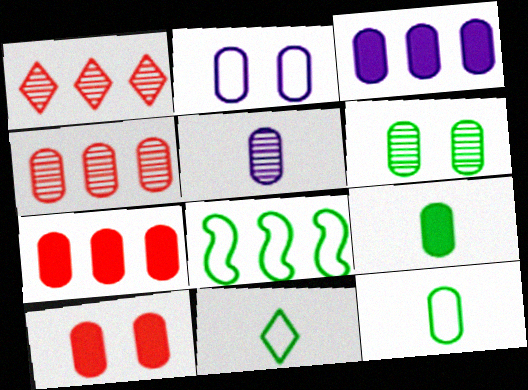[[1, 3, 8], 
[2, 3, 5], 
[2, 4, 9], 
[2, 6, 10], 
[3, 9, 10], 
[4, 5, 6]]